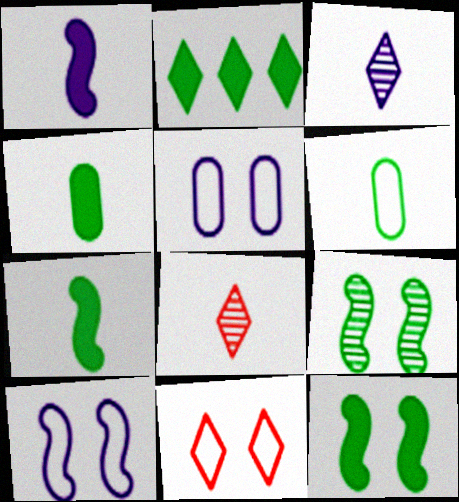[[1, 6, 8], 
[2, 3, 11], 
[2, 4, 12], 
[2, 6, 9]]